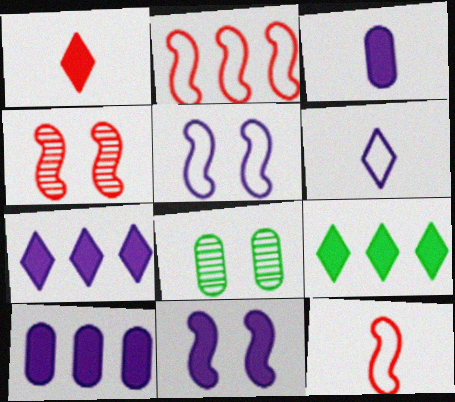[[3, 7, 11], 
[7, 8, 12]]